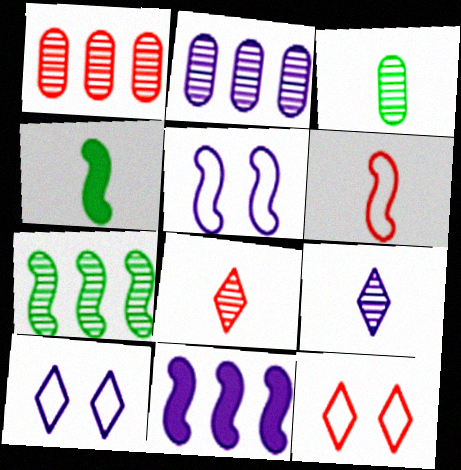[[1, 4, 10], 
[2, 4, 12], 
[3, 11, 12]]